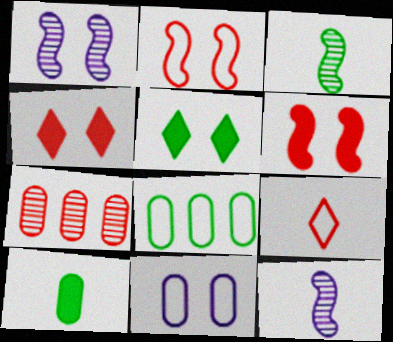[[3, 5, 8], 
[4, 8, 12], 
[6, 7, 9], 
[7, 10, 11], 
[9, 10, 12]]